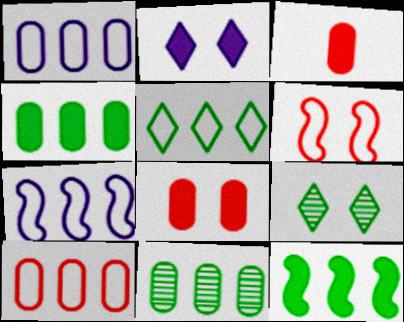[[2, 3, 12], 
[3, 7, 9], 
[5, 7, 10], 
[5, 11, 12]]